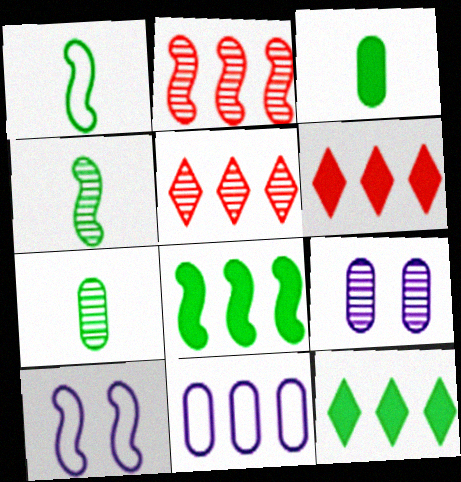[[1, 6, 9], 
[2, 11, 12], 
[3, 5, 10], 
[4, 5, 9], 
[5, 8, 11], 
[6, 7, 10]]